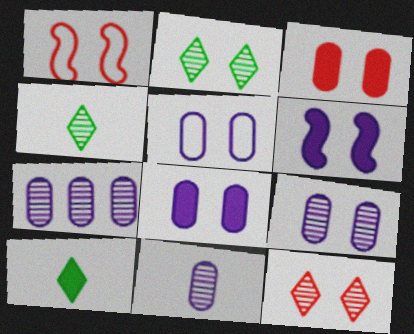[[1, 2, 8], 
[1, 3, 12], 
[1, 7, 10], 
[5, 8, 9], 
[7, 9, 11]]